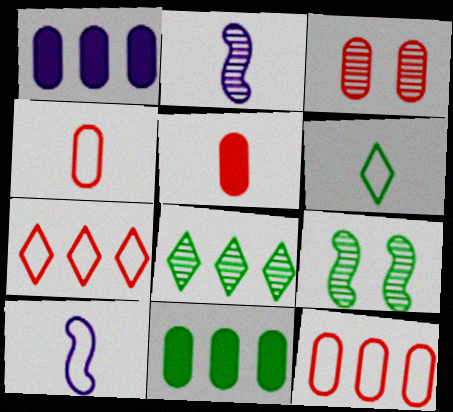[[2, 3, 8], 
[2, 5, 6], 
[3, 5, 12], 
[4, 6, 10], 
[6, 9, 11]]